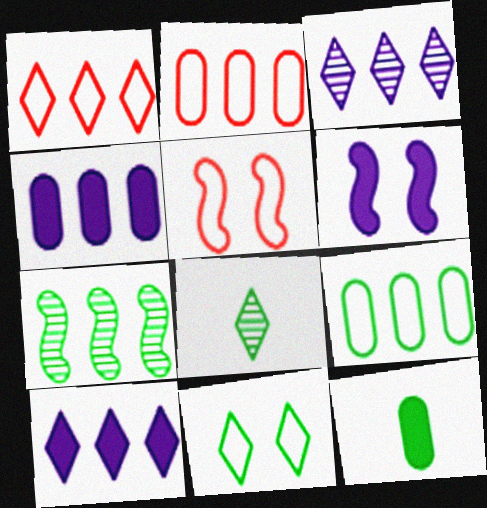[[1, 4, 7], 
[2, 6, 8], 
[2, 7, 10], 
[3, 5, 12], 
[4, 5, 8], 
[7, 11, 12]]